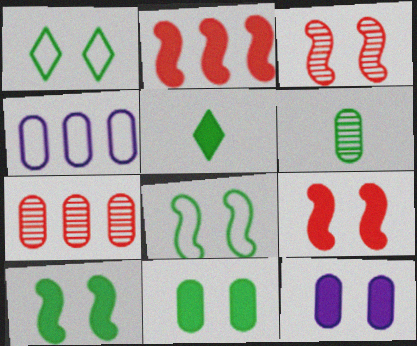[[1, 3, 12], 
[2, 5, 12], 
[3, 4, 5]]